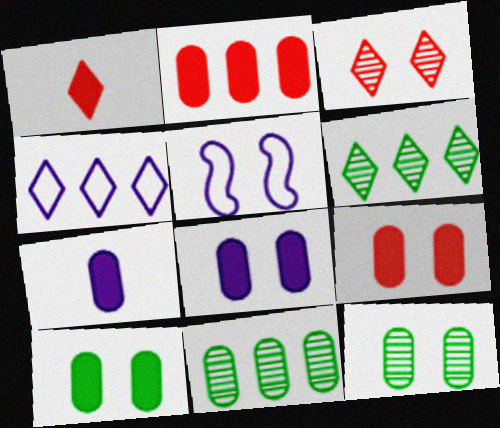[[1, 5, 11], 
[2, 7, 10], 
[3, 5, 10], 
[8, 9, 10]]